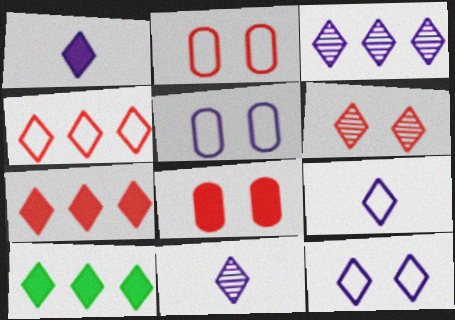[[1, 3, 12], 
[1, 9, 11], 
[3, 4, 10], 
[6, 9, 10]]